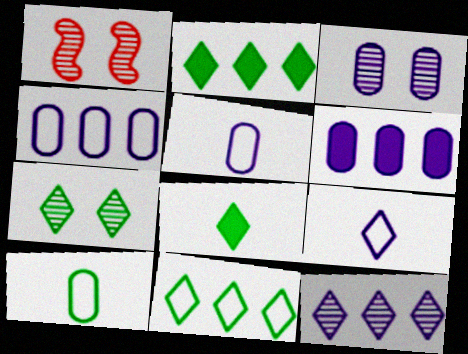[[1, 2, 5], 
[1, 3, 7], 
[1, 4, 8], 
[3, 5, 6], 
[7, 8, 11]]